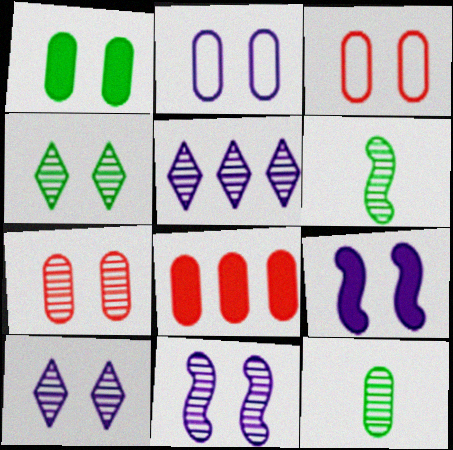[[1, 2, 7], 
[2, 8, 12], 
[2, 9, 10], 
[3, 4, 9], 
[4, 7, 11], 
[5, 6, 7]]